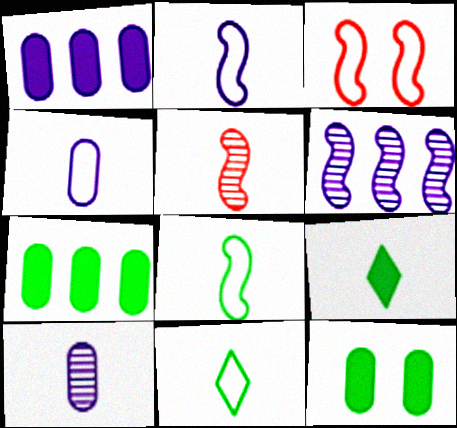[[4, 5, 9]]